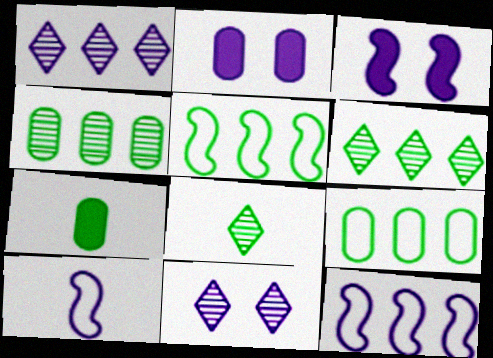[[1, 2, 10]]